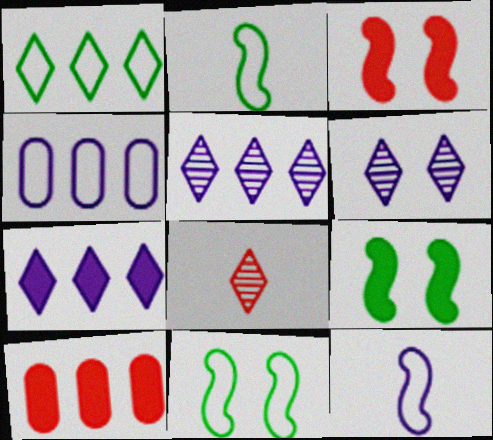[[2, 6, 10], 
[4, 8, 9]]